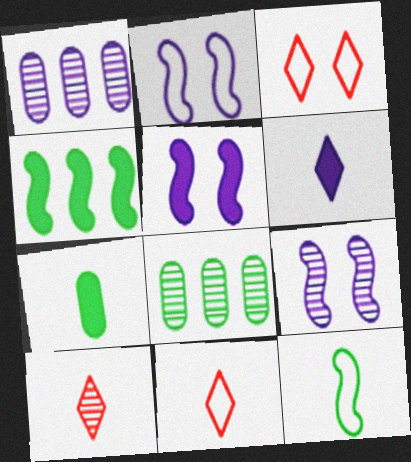[[1, 2, 6], 
[2, 5, 9], 
[5, 8, 11], 
[8, 9, 10]]